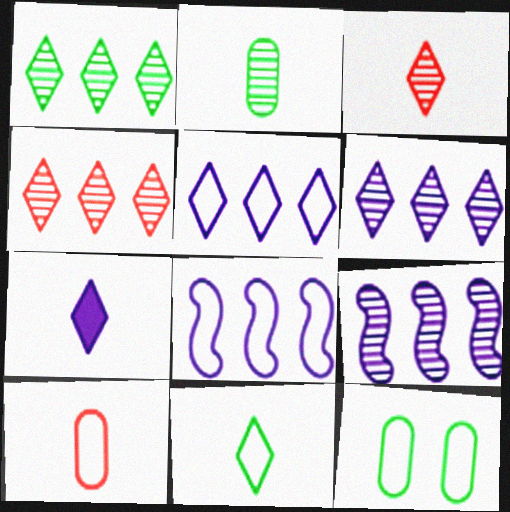[[1, 4, 6], 
[3, 7, 11]]